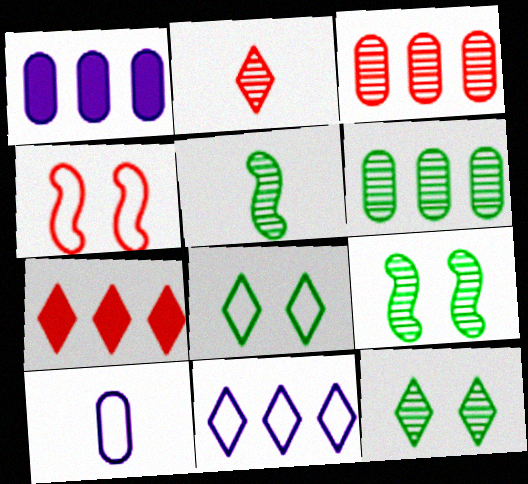[[5, 6, 12], 
[7, 9, 10]]